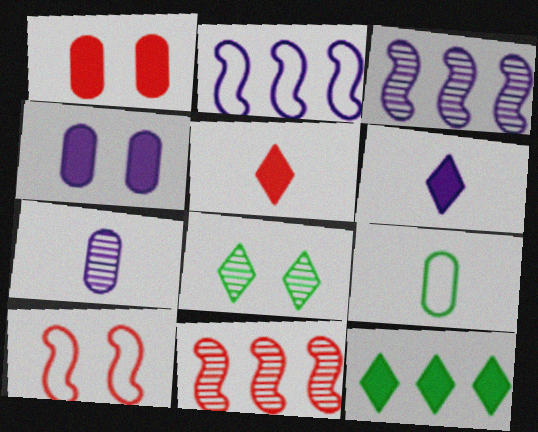[[4, 8, 10], 
[7, 8, 11], 
[7, 10, 12]]